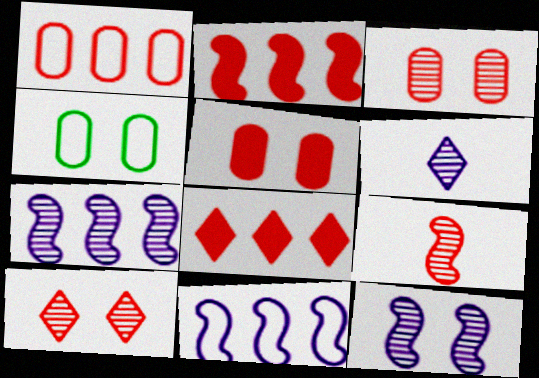[[2, 4, 6]]